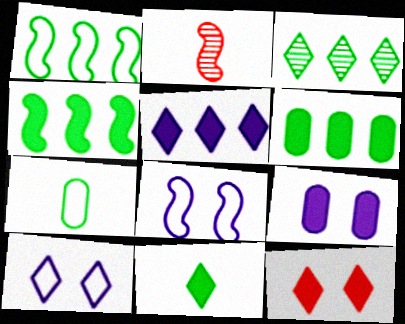[[1, 3, 6], 
[2, 4, 8], 
[2, 6, 10], 
[5, 11, 12]]